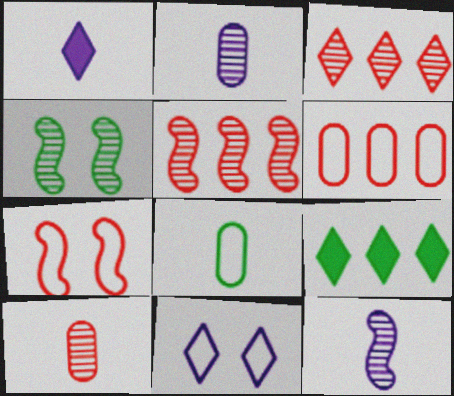[[1, 4, 6], 
[2, 3, 4], 
[2, 7, 9], 
[4, 5, 12], 
[4, 8, 9]]